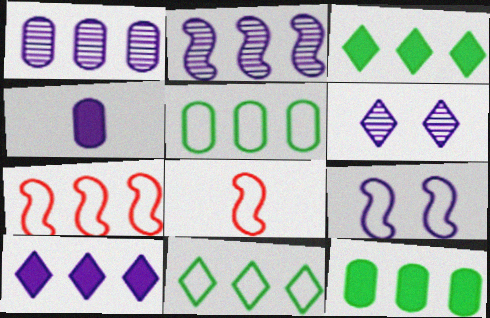[[1, 3, 7], 
[6, 8, 12]]